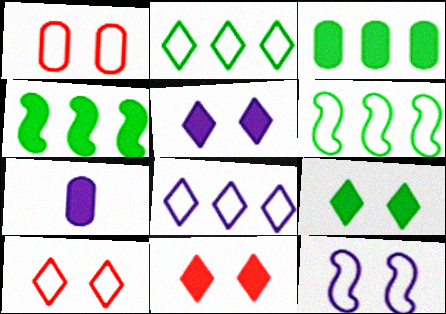[[4, 7, 11], 
[5, 9, 11]]